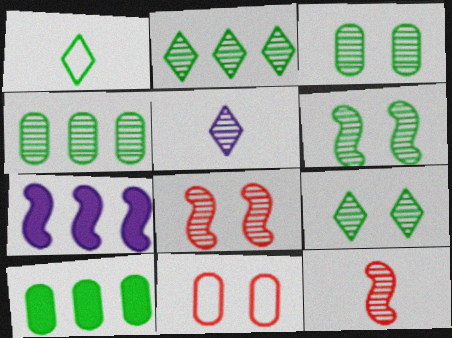[[1, 6, 10], 
[3, 6, 9], 
[4, 5, 8]]